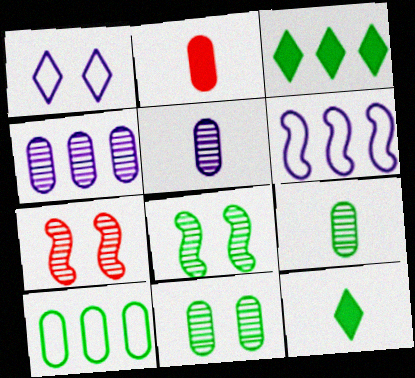[[8, 10, 12]]